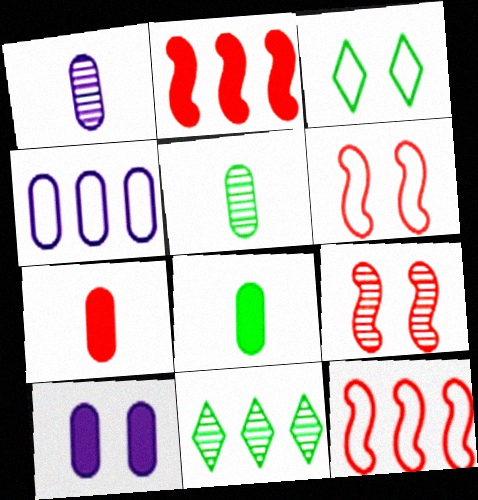[[1, 2, 3], 
[1, 4, 10], 
[1, 9, 11], 
[2, 4, 11], 
[3, 9, 10]]